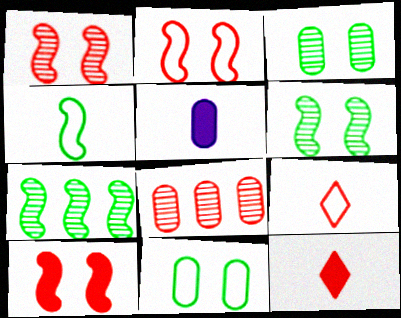[[1, 2, 10], 
[2, 8, 12], 
[5, 8, 11], 
[8, 9, 10]]